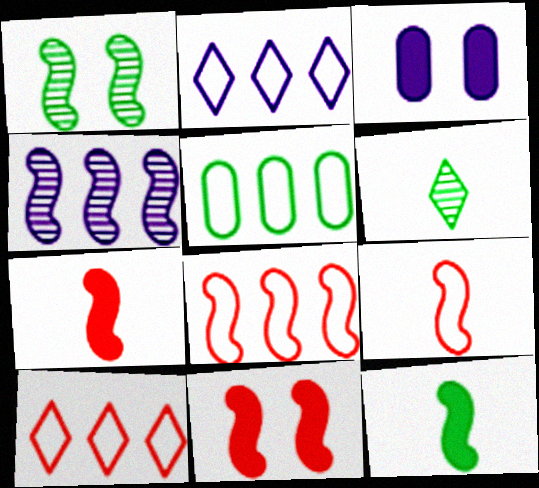[[2, 5, 8], 
[3, 6, 8]]